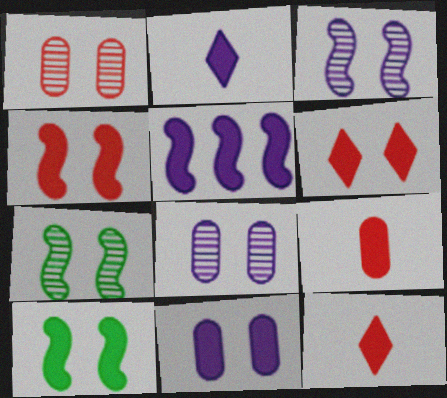[[2, 5, 11], 
[6, 10, 11]]